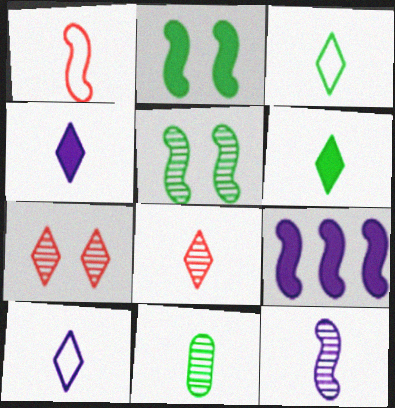[[1, 4, 11], 
[1, 5, 9], 
[3, 4, 8], 
[6, 8, 10], 
[8, 11, 12]]